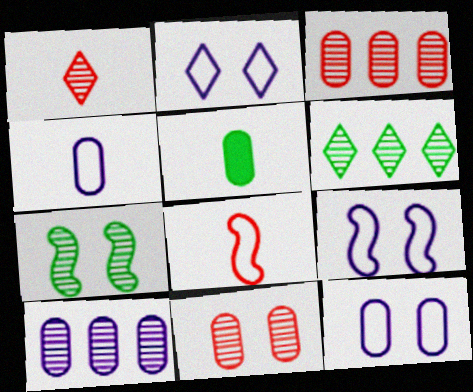[[1, 7, 10], 
[2, 9, 12], 
[3, 5, 12]]